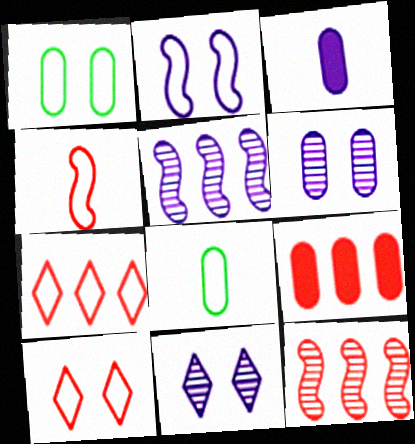[[1, 2, 10], 
[2, 7, 8], 
[6, 8, 9], 
[7, 9, 12]]